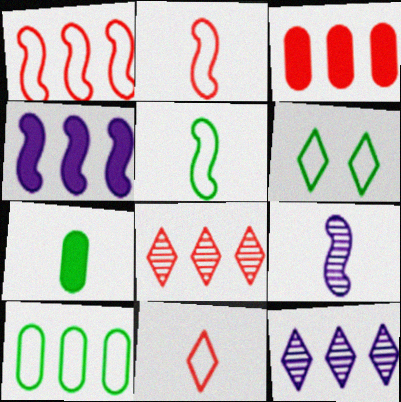[[1, 3, 8], 
[3, 6, 9], 
[4, 8, 10], 
[5, 6, 10], 
[7, 9, 11]]